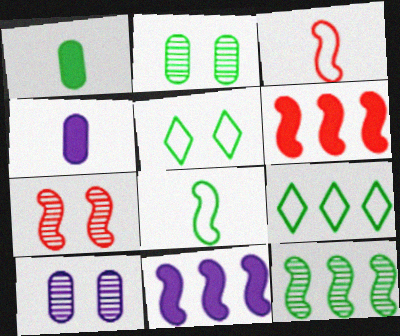[[1, 5, 12], 
[3, 6, 7], 
[4, 7, 9], 
[7, 8, 11]]